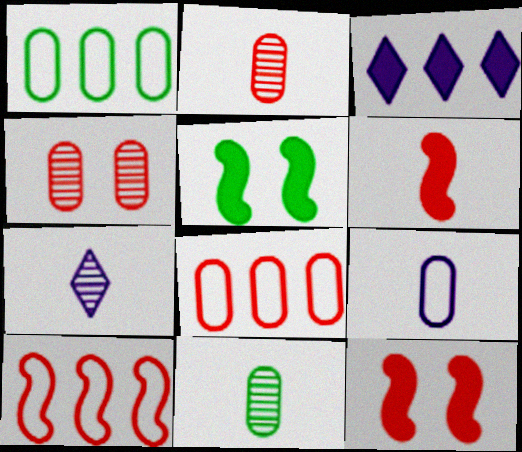[[1, 7, 12], 
[5, 7, 8]]